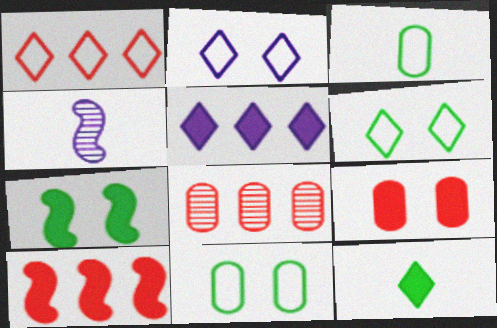[[1, 8, 10]]